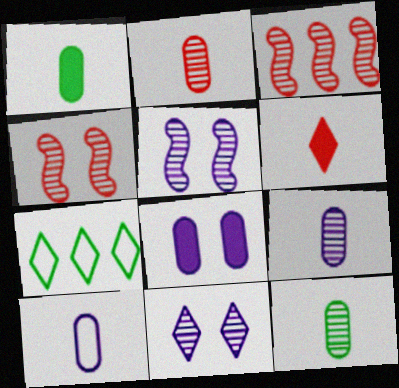[[1, 2, 10], 
[2, 9, 12], 
[3, 11, 12], 
[6, 7, 11]]